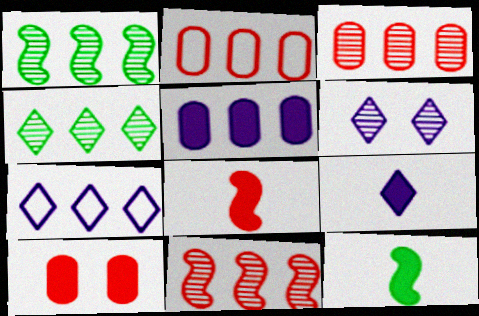[[2, 6, 12], 
[6, 7, 9]]